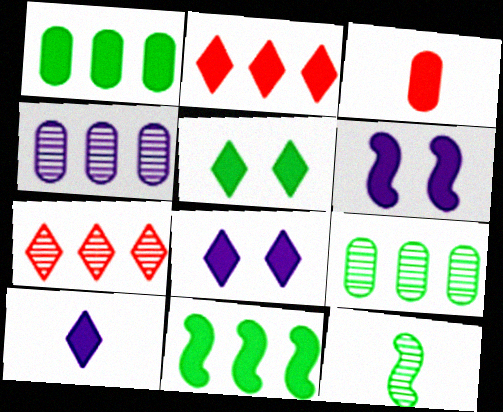[[2, 5, 10], 
[3, 8, 11]]